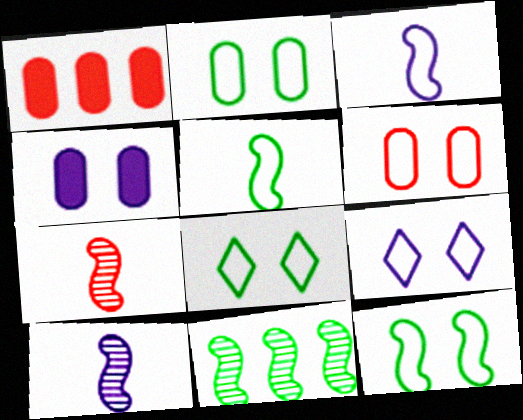[[1, 8, 10], 
[2, 8, 12], 
[6, 9, 12]]